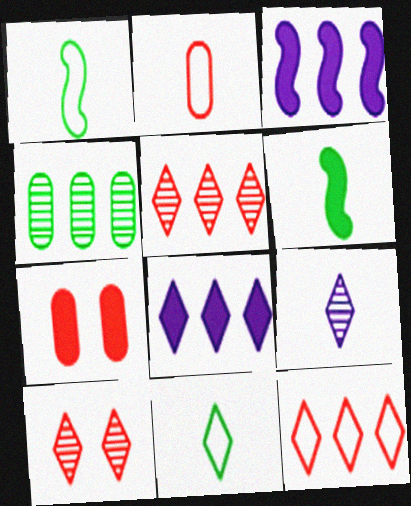[[2, 6, 9], 
[3, 4, 12], 
[6, 7, 8], 
[8, 10, 11]]